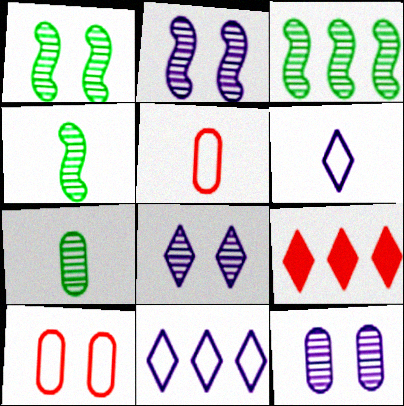[[1, 3, 4], 
[2, 8, 12]]